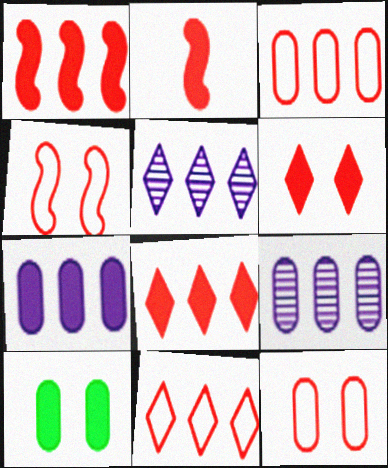[]